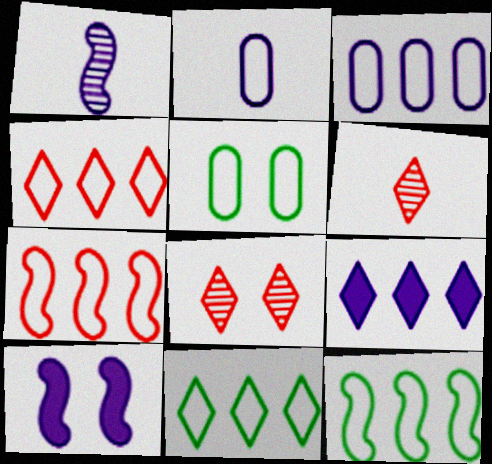[[3, 4, 12], 
[3, 7, 11], 
[5, 8, 10]]